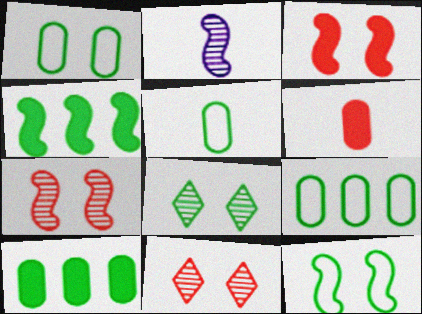[[1, 5, 9], 
[4, 5, 8]]